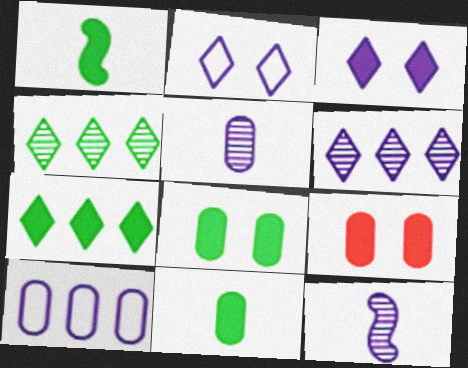[[1, 7, 8], 
[3, 10, 12]]